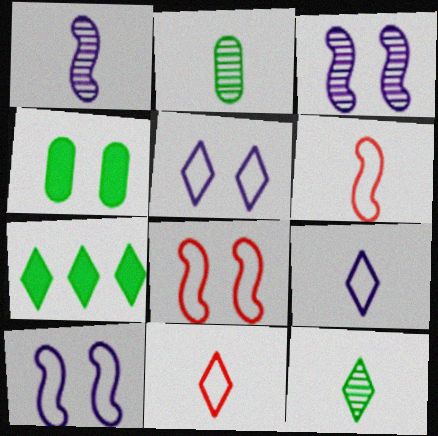[]